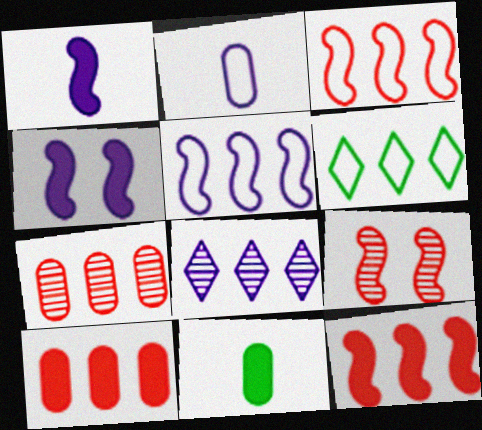[[2, 4, 8]]